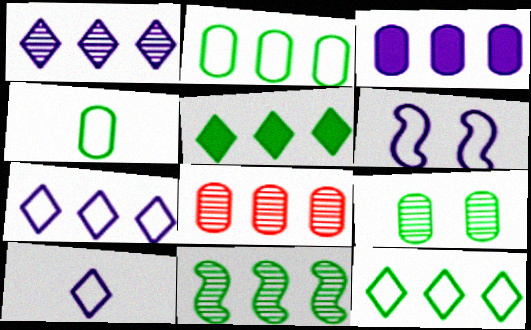[[1, 8, 11], 
[2, 3, 8], 
[2, 5, 11]]